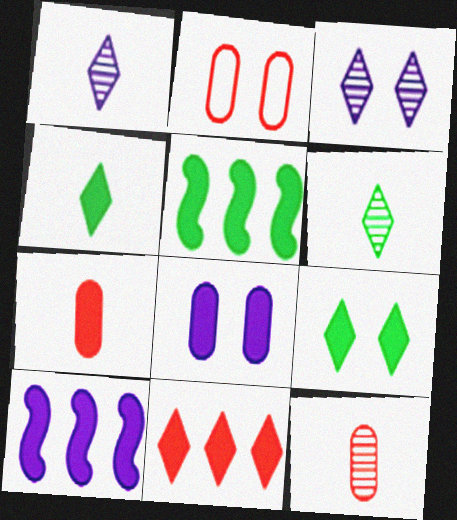[[1, 2, 5], 
[2, 6, 10], 
[7, 9, 10]]